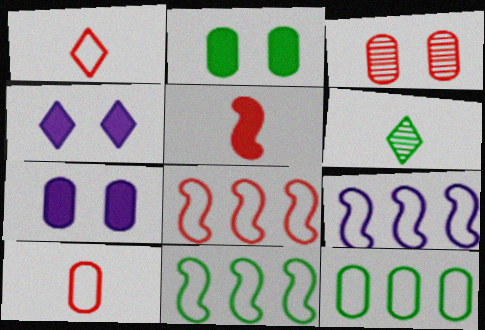[[2, 6, 11], 
[6, 7, 8], 
[8, 9, 11]]